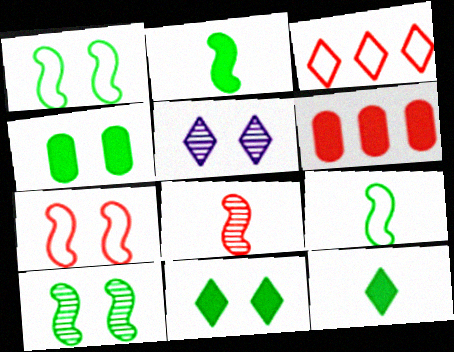[[3, 5, 12], 
[4, 5, 7], 
[5, 6, 9]]